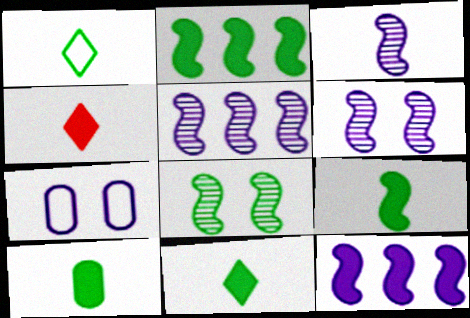[[3, 5, 6], 
[9, 10, 11]]